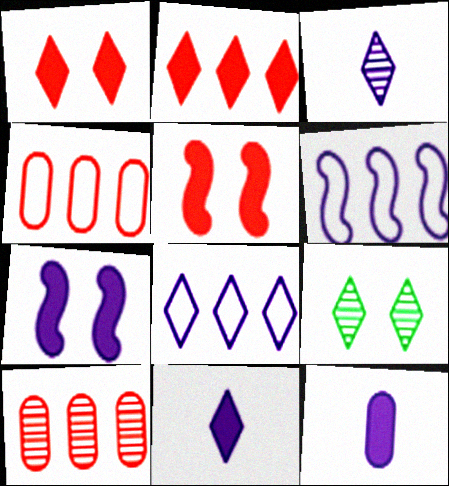[]